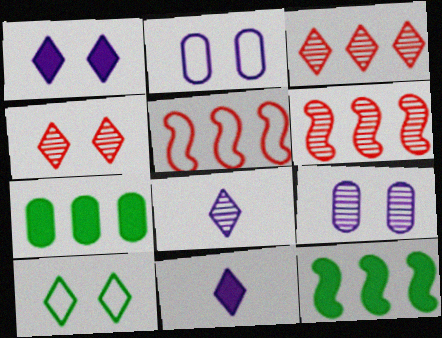[[1, 4, 10], 
[3, 10, 11]]